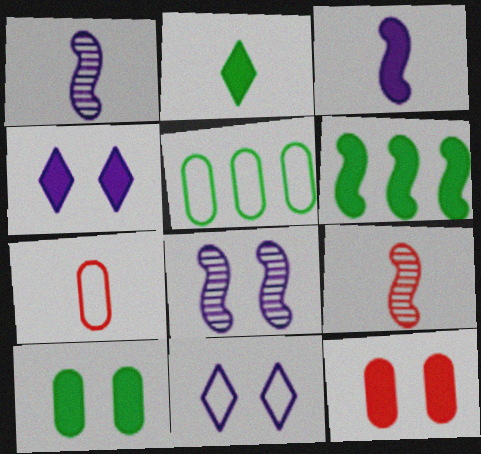[[1, 2, 7], 
[2, 6, 10], 
[4, 5, 9]]